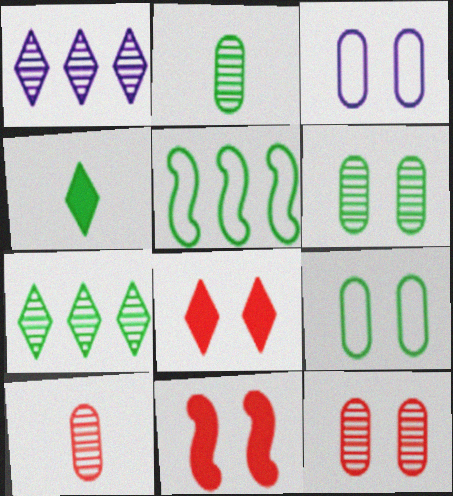[[4, 5, 6]]